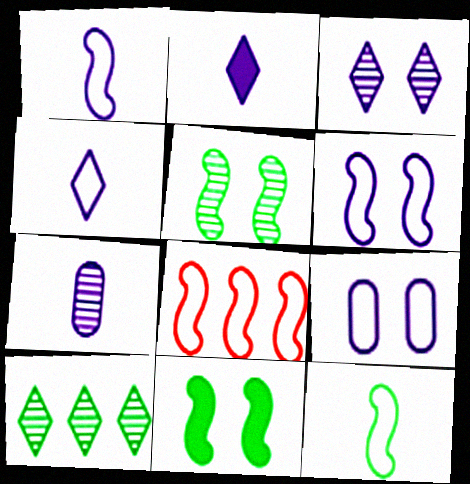[[1, 2, 7], 
[6, 8, 12]]